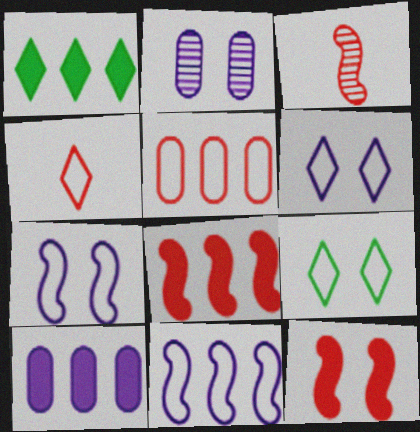[[1, 8, 10], 
[2, 9, 12], 
[3, 9, 10]]